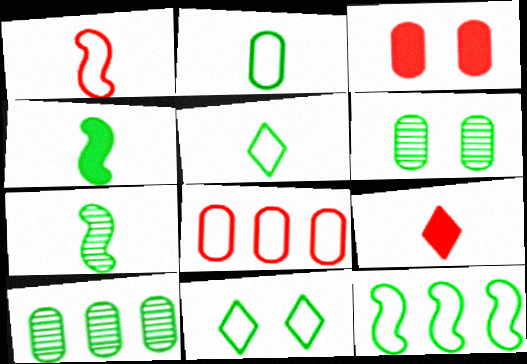[[2, 11, 12], 
[4, 10, 11]]